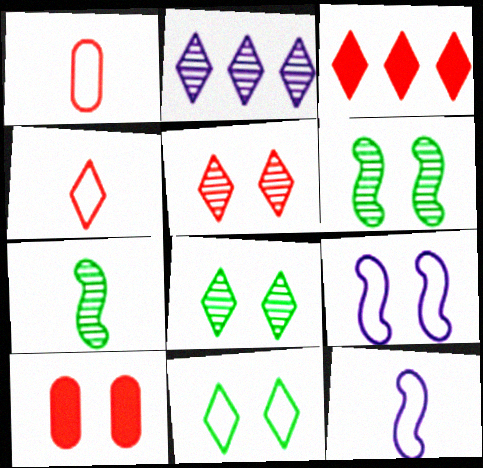[[3, 4, 5], 
[8, 9, 10]]